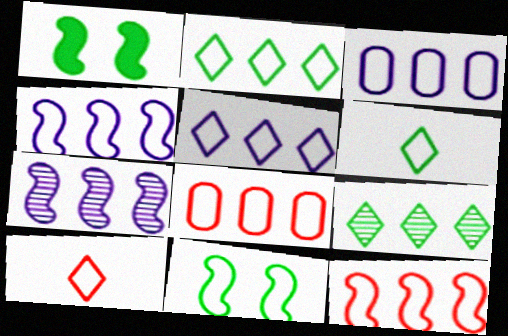[[2, 3, 12], 
[2, 4, 8], 
[3, 4, 5], 
[3, 10, 11]]